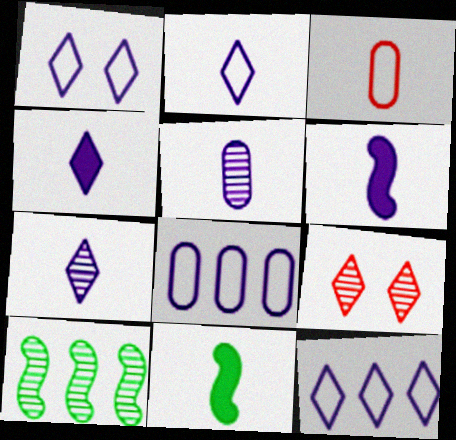[[1, 2, 12], 
[2, 4, 7], 
[2, 5, 6], 
[3, 7, 11], 
[5, 9, 10], 
[8, 9, 11]]